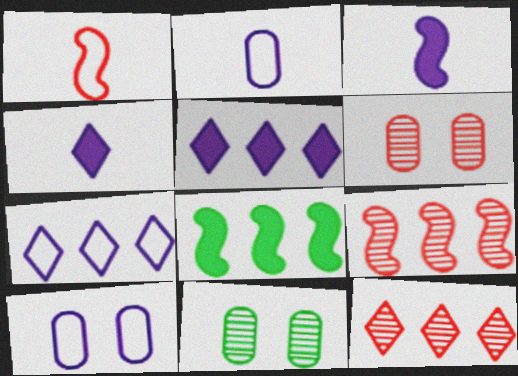[[1, 5, 11]]